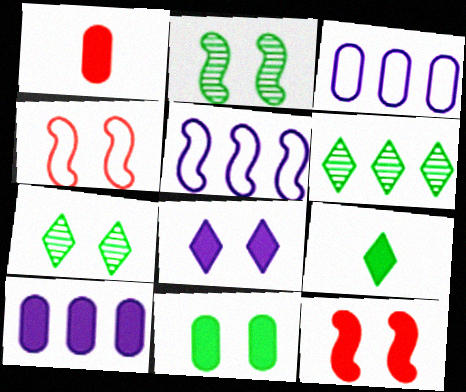[[1, 5, 7], 
[1, 10, 11], 
[8, 11, 12], 
[9, 10, 12]]